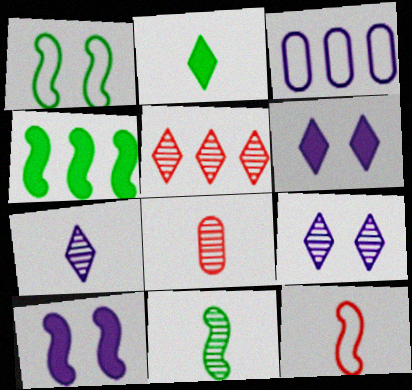[[1, 4, 11], 
[3, 4, 5], 
[3, 7, 10], 
[7, 8, 11]]